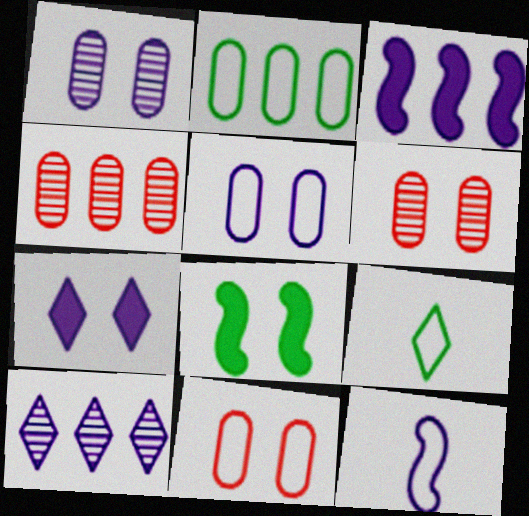[[3, 6, 9]]